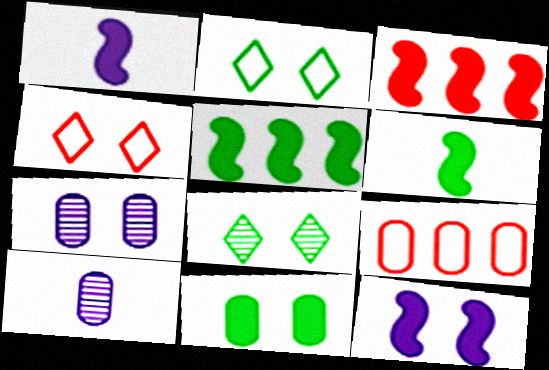[[1, 8, 9], 
[2, 3, 10], 
[3, 6, 12], 
[4, 5, 10], 
[9, 10, 11]]